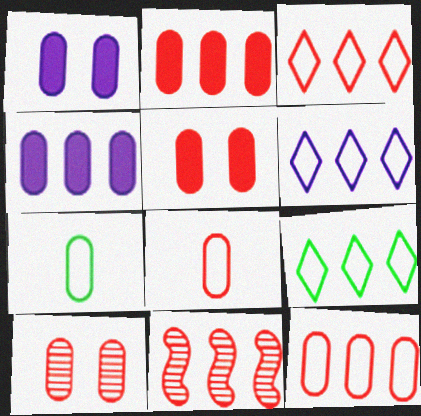[[2, 3, 11], 
[2, 8, 10], 
[3, 6, 9], 
[4, 7, 10], 
[4, 9, 11]]